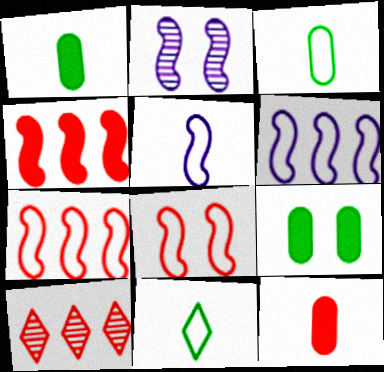[[5, 9, 10], 
[8, 10, 12]]